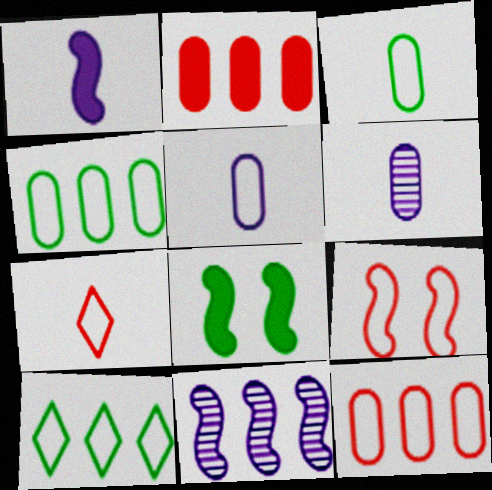[[2, 10, 11], 
[5, 9, 10], 
[7, 9, 12]]